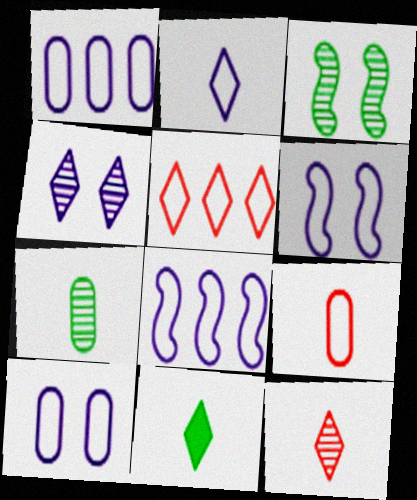[[1, 2, 6], 
[2, 8, 10], 
[2, 11, 12], 
[4, 5, 11]]